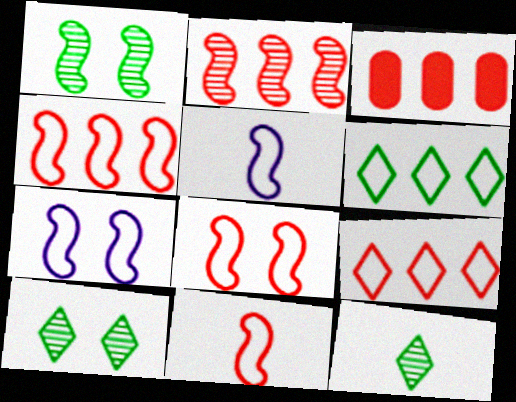[[2, 3, 9], 
[3, 5, 10], 
[3, 7, 12], 
[4, 8, 11]]